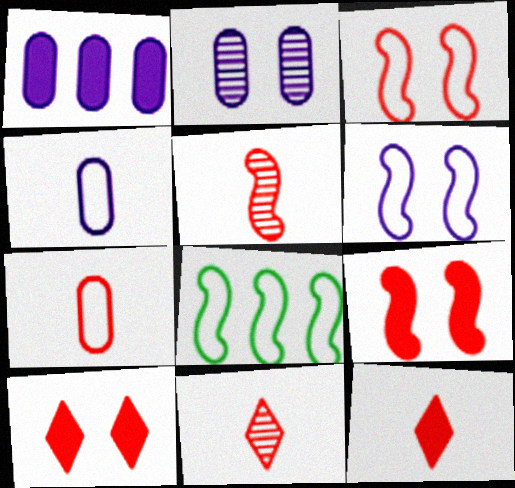[[1, 2, 4], 
[2, 8, 12], 
[5, 7, 12]]